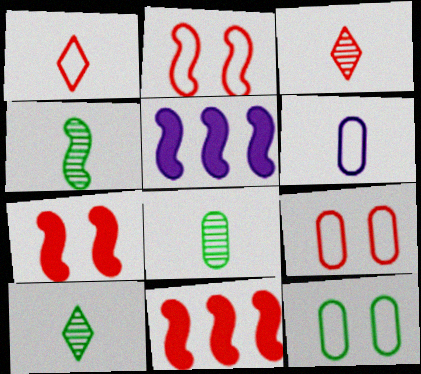[[2, 4, 5], 
[3, 5, 12], 
[3, 9, 11], 
[4, 8, 10], 
[5, 9, 10]]